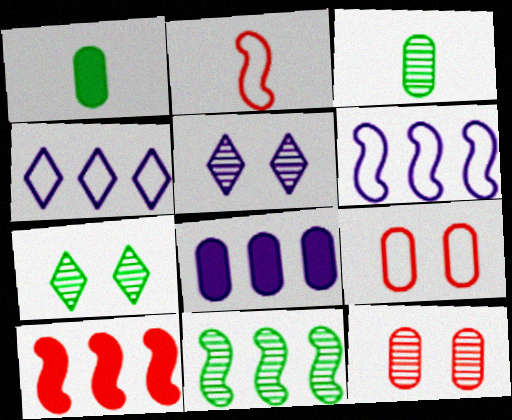[[2, 7, 8], 
[3, 7, 11], 
[3, 8, 9], 
[6, 10, 11]]